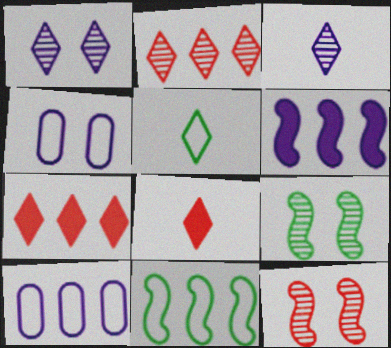[[1, 5, 7], 
[3, 4, 6], 
[3, 5, 8], 
[8, 9, 10]]